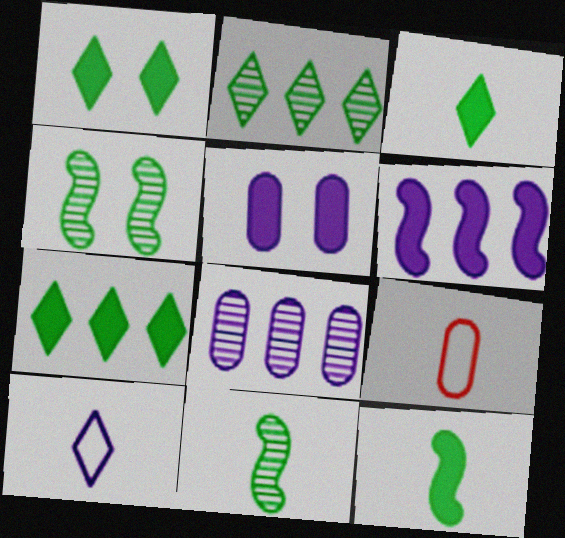[[1, 3, 7]]